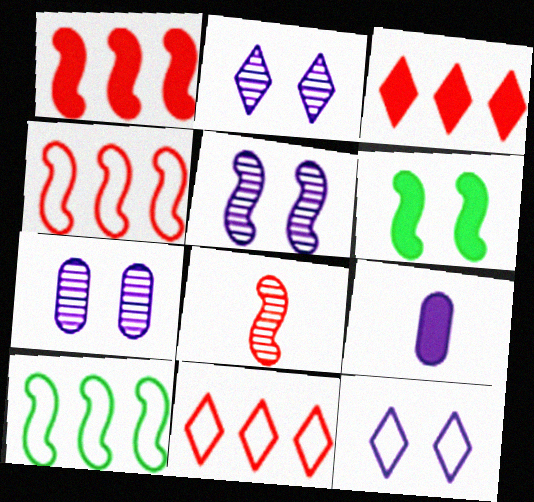[[2, 5, 7], 
[3, 6, 9]]